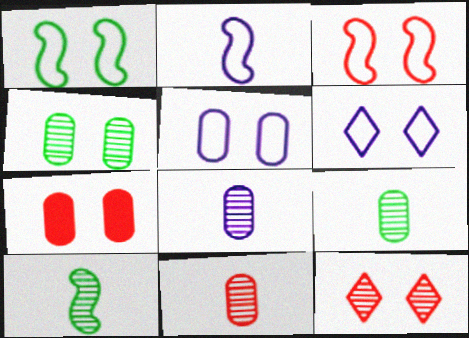[[3, 7, 12], 
[4, 5, 7], 
[8, 9, 11]]